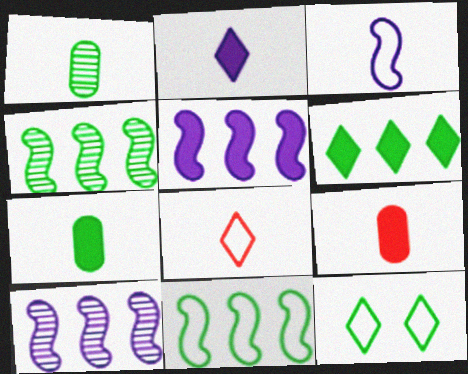[[4, 7, 12], 
[9, 10, 12]]